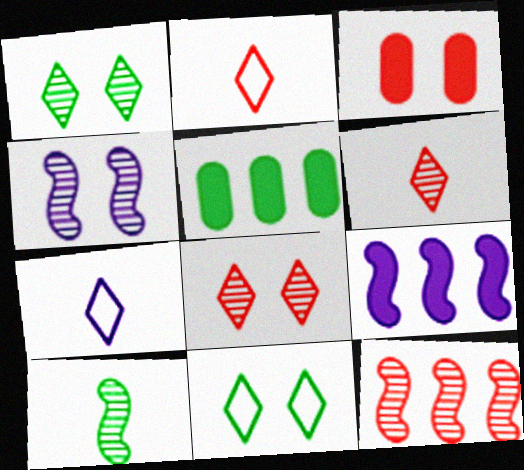[[2, 3, 12], 
[2, 4, 5], 
[3, 4, 11], 
[4, 10, 12], 
[5, 10, 11]]